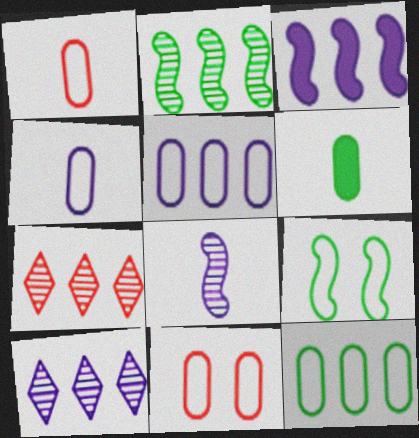[[3, 5, 10], 
[3, 7, 12], 
[4, 11, 12]]